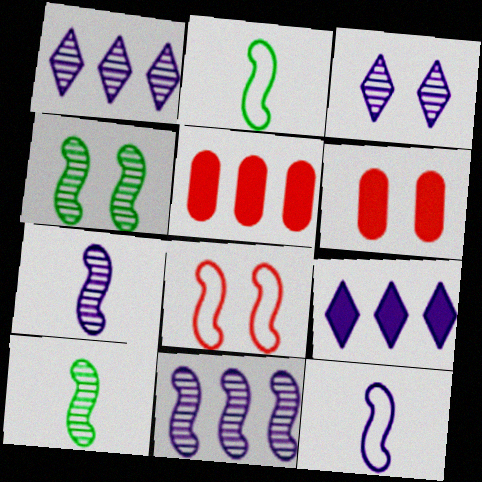[[1, 2, 6], 
[2, 3, 5]]